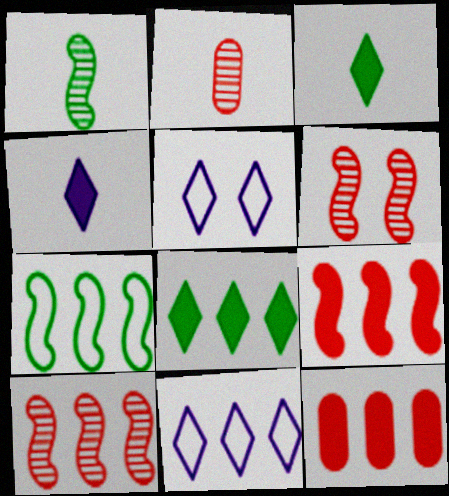[[1, 5, 12]]